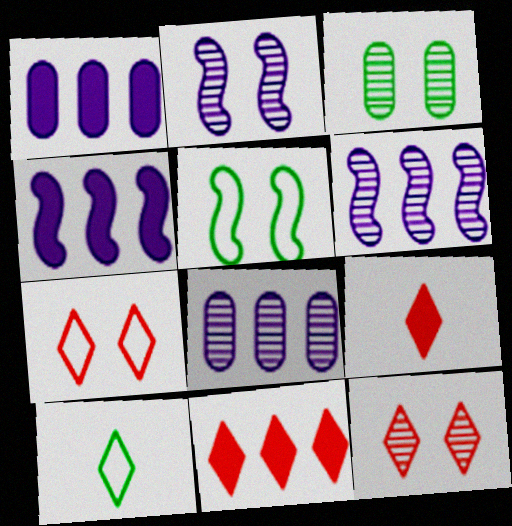[[2, 3, 12], 
[5, 8, 9]]